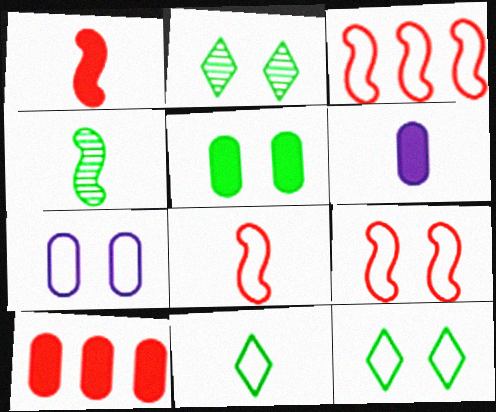[[2, 3, 6], 
[3, 7, 11], 
[3, 8, 9], 
[5, 6, 10], 
[7, 9, 12]]